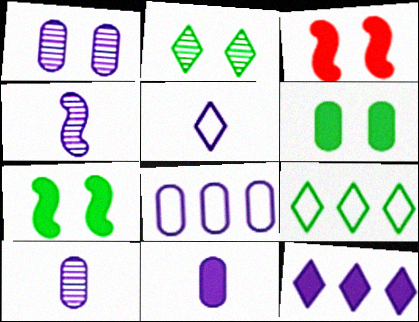[[1, 8, 11], 
[3, 9, 10], 
[4, 5, 11]]